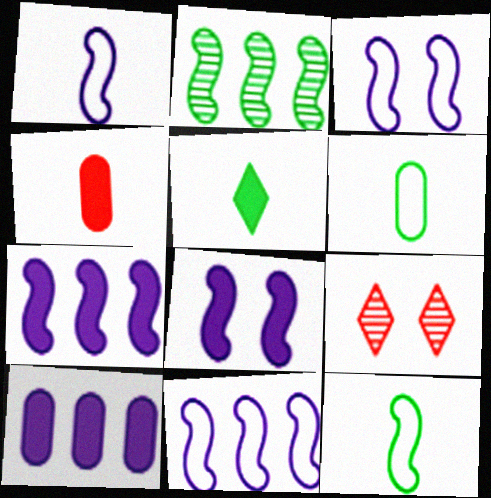[[1, 3, 11], 
[6, 7, 9], 
[9, 10, 12]]